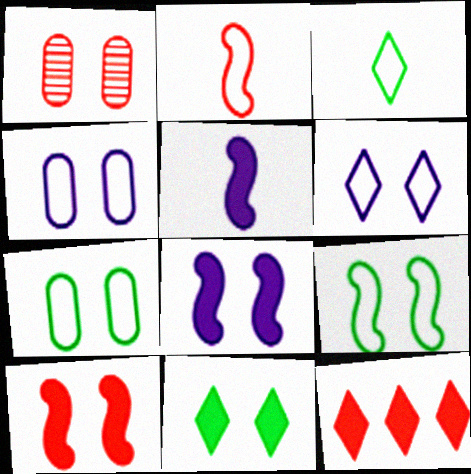[[1, 2, 12]]